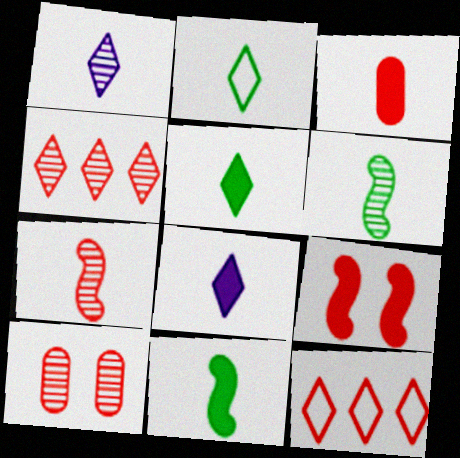[[3, 8, 11], 
[4, 7, 10]]